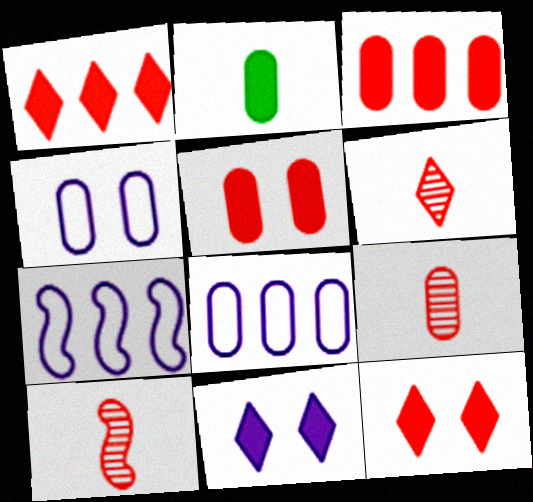[[6, 9, 10]]